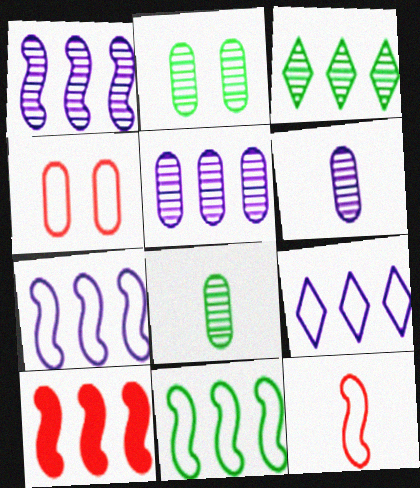[[1, 10, 11]]